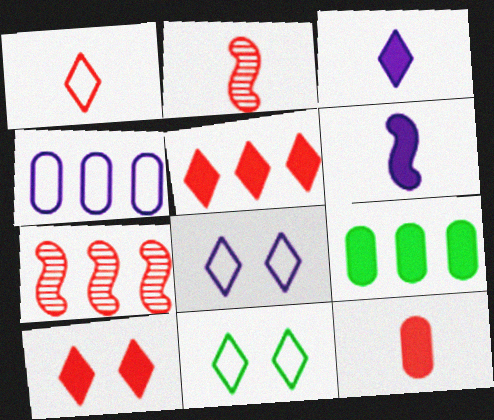[[1, 2, 12], 
[2, 8, 9], 
[6, 9, 10]]